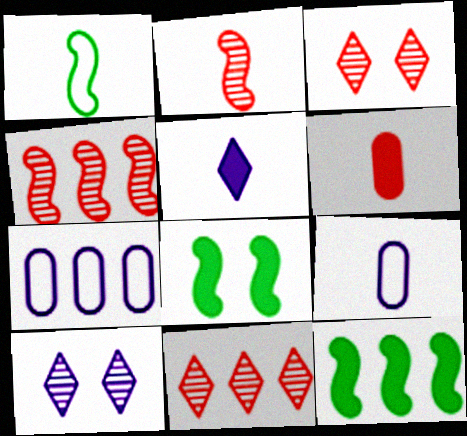[[3, 9, 12], 
[7, 11, 12], 
[8, 9, 11]]